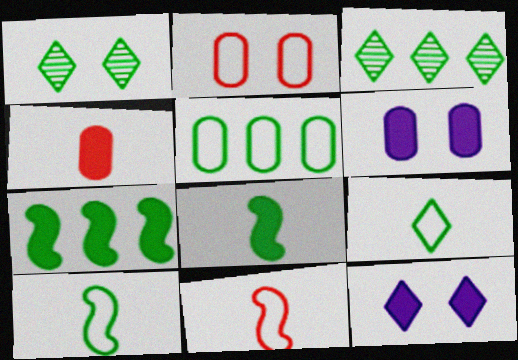[[1, 5, 8], 
[3, 5, 7], 
[3, 6, 11], 
[4, 7, 12]]